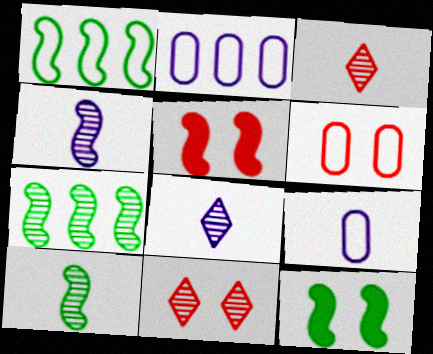[[1, 4, 5], 
[1, 10, 12], 
[2, 3, 12], 
[5, 6, 11]]